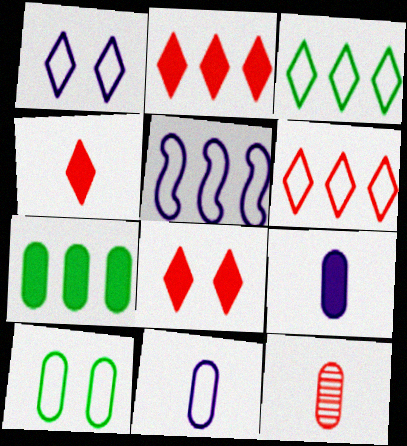[[1, 5, 11], 
[2, 4, 8]]